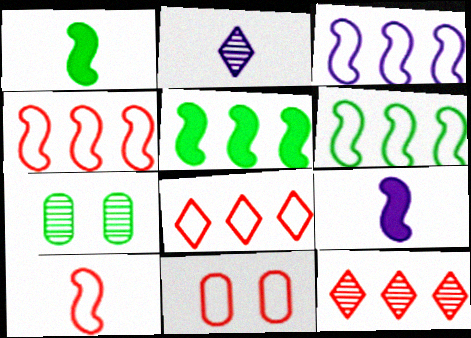[[2, 5, 11], 
[3, 4, 6], 
[7, 8, 9], 
[8, 10, 11]]